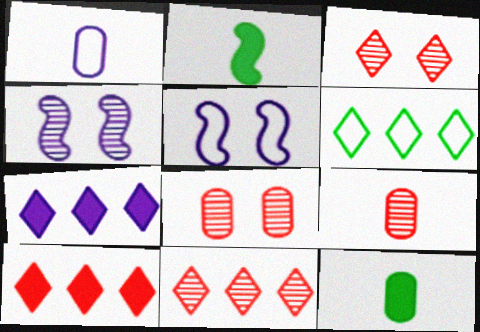[[1, 4, 7], 
[1, 9, 12], 
[5, 11, 12], 
[6, 7, 11]]